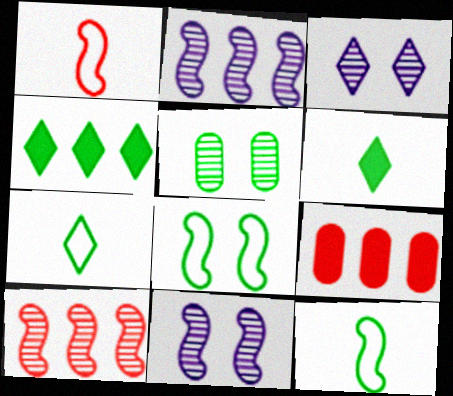[[3, 9, 12], 
[4, 5, 12], 
[7, 9, 11]]